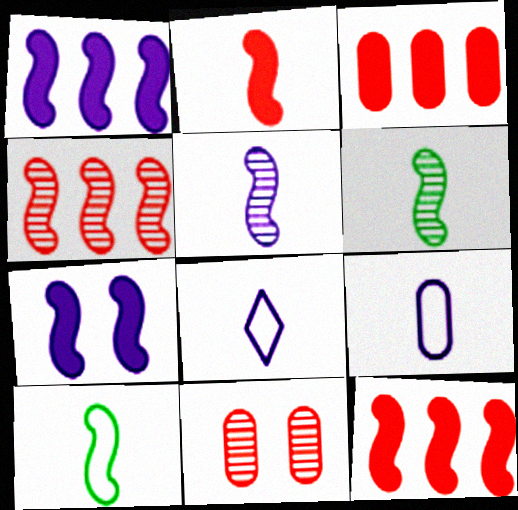[[2, 5, 10], 
[4, 7, 10]]